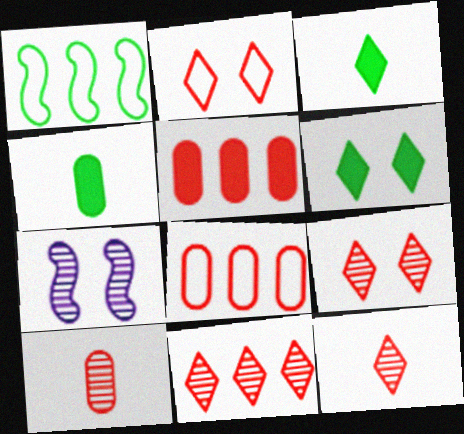[[3, 7, 8], 
[9, 11, 12]]